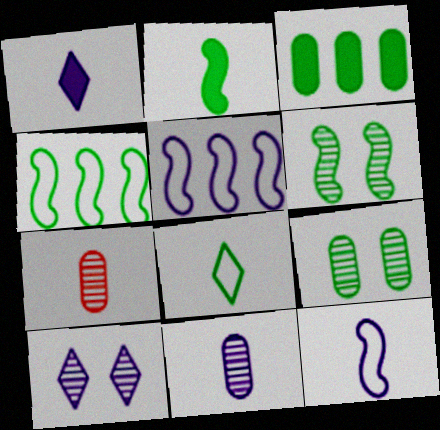[[1, 11, 12], 
[2, 4, 6], 
[3, 6, 8]]